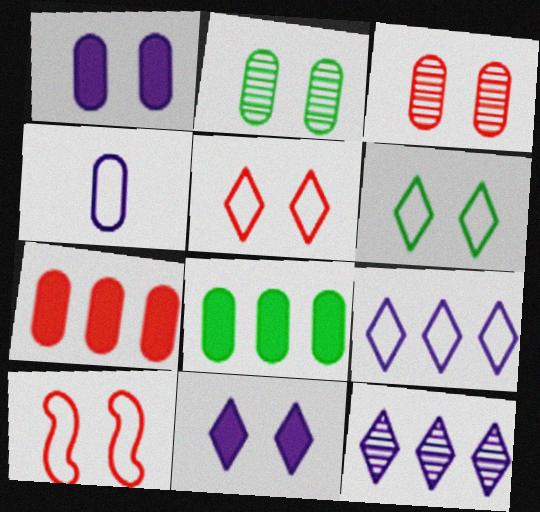[[2, 4, 7], 
[2, 10, 11], 
[3, 4, 8]]